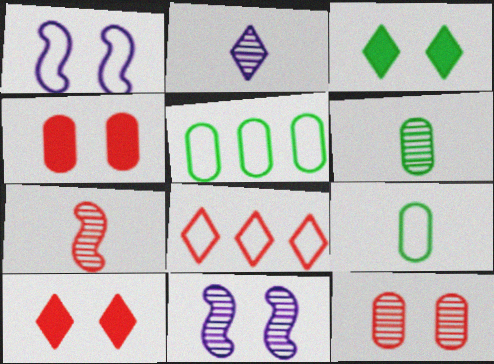[[1, 3, 12], 
[1, 8, 9], 
[2, 3, 8], 
[2, 6, 7], 
[4, 7, 8]]